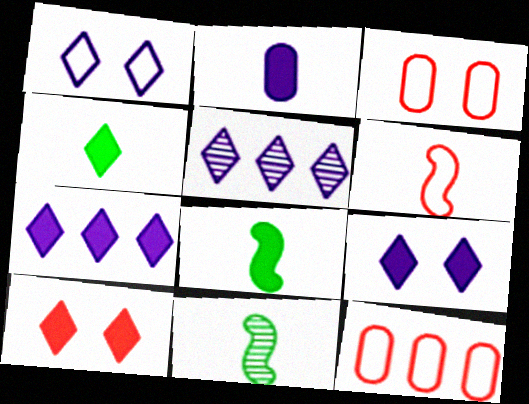[[3, 5, 8], 
[3, 7, 11], 
[4, 7, 10], 
[9, 11, 12]]